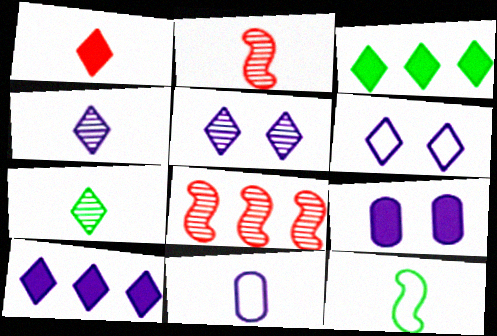[[4, 6, 10]]